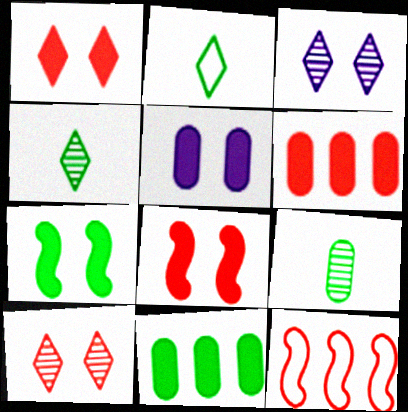[[1, 5, 7], 
[4, 5, 12]]